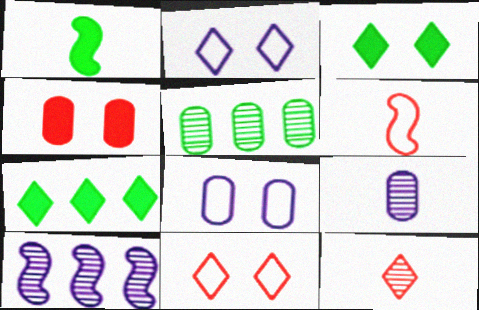[[2, 7, 12]]